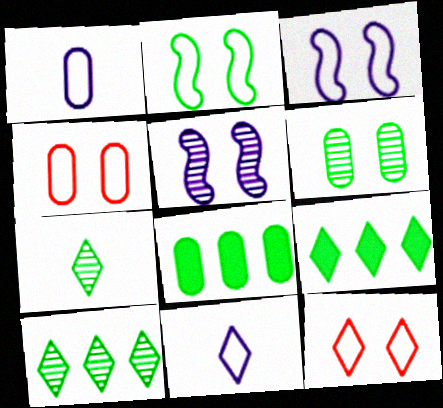[[2, 7, 8]]